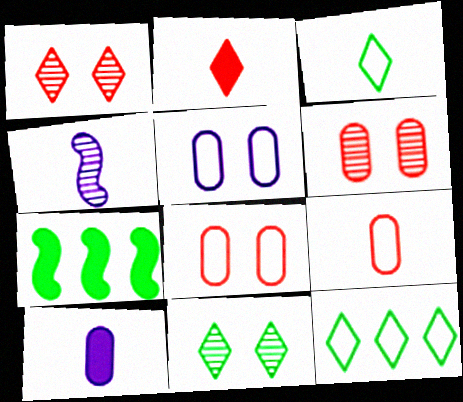[]